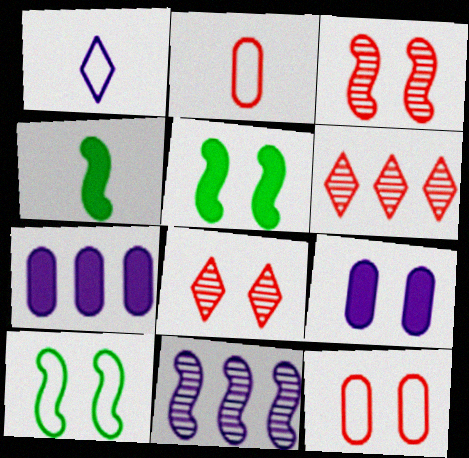[[1, 9, 11], 
[8, 9, 10]]